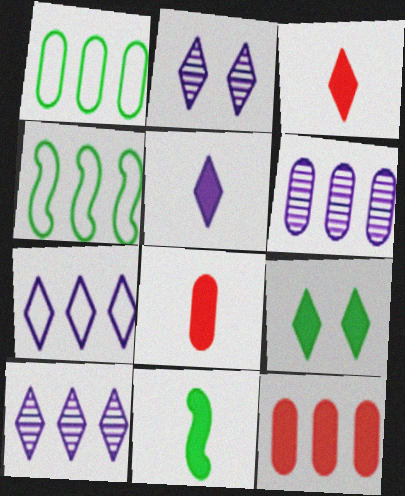[[1, 6, 12], 
[2, 4, 8], 
[2, 5, 7], 
[4, 10, 12], 
[5, 8, 11]]